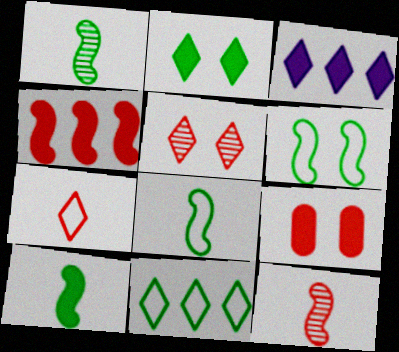[[1, 8, 10], 
[3, 9, 10]]